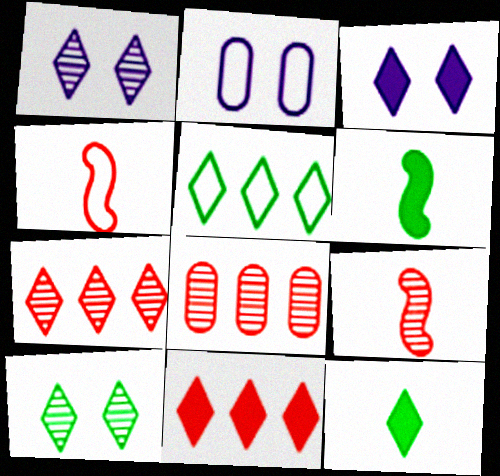[[2, 4, 5], 
[2, 6, 7], 
[3, 11, 12], 
[5, 10, 12]]